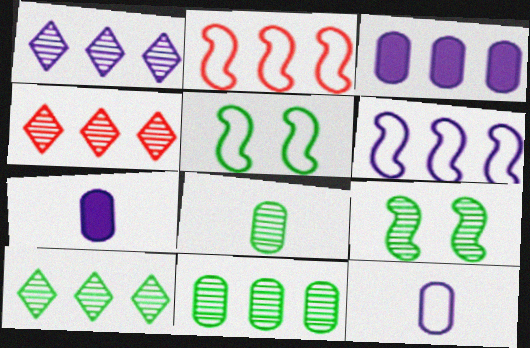[[1, 3, 6], 
[1, 4, 10], 
[2, 3, 10], 
[4, 5, 7], 
[8, 9, 10]]